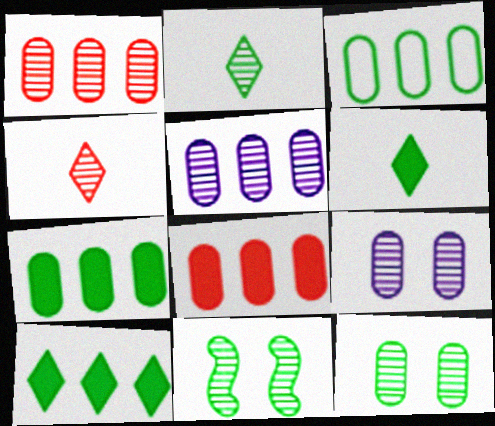[[3, 5, 8], 
[3, 6, 11], 
[4, 5, 11]]